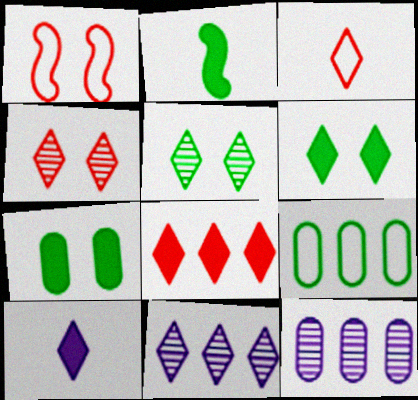[[2, 5, 9], 
[3, 4, 8], 
[3, 6, 11], 
[6, 8, 10]]